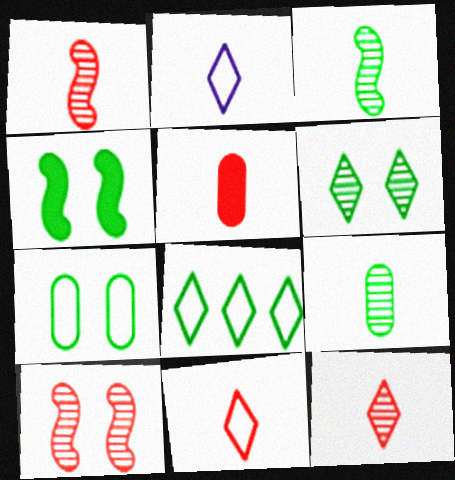[[1, 5, 11], 
[2, 3, 5], 
[4, 6, 7], 
[4, 8, 9]]